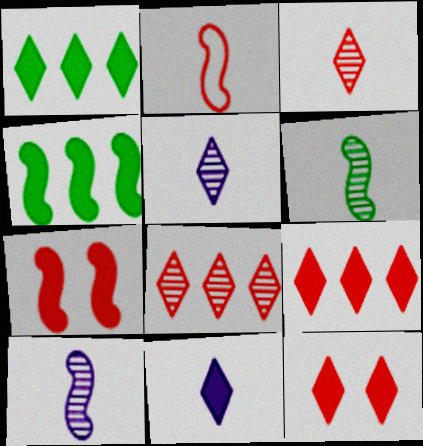[[1, 11, 12]]